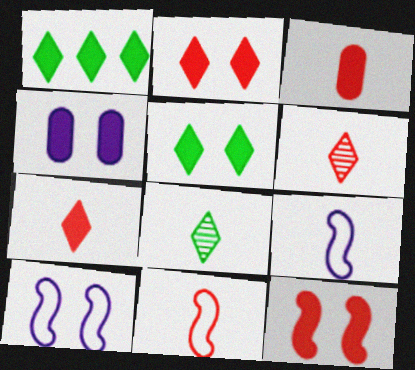[[3, 6, 11], 
[3, 8, 9], 
[4, 5, 12]]